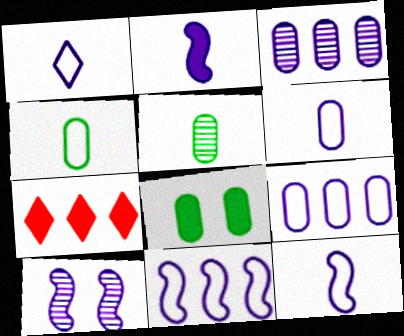[[1, 6, 12], 
[2, 7, 8], 
[2, 10, 11], 
[4, 7, 10]]